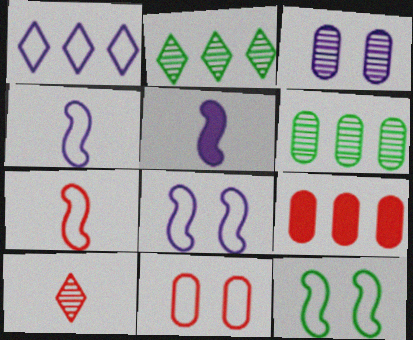[[1, 3, 5], 
[2, 5, 11]]